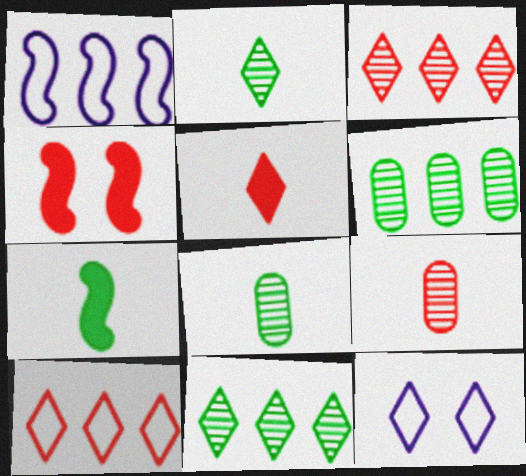[[4, 9, 10], 
[5, 11, 12]]